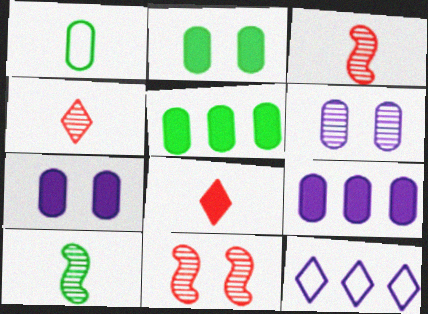[[2, 3, 12]]